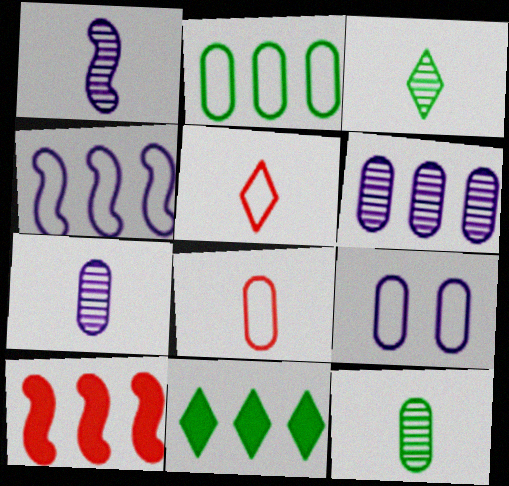[[2, 8, 9], 
[3, 9, 10]]